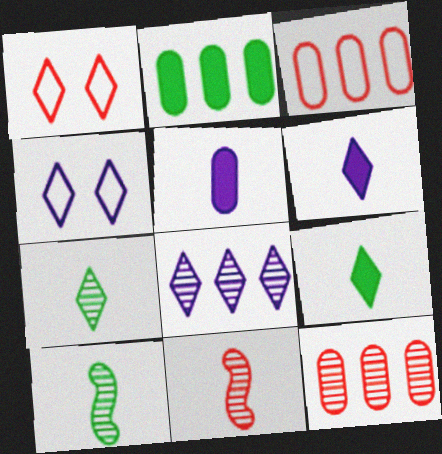[[1, 8, 9], 
[2, 4, 11], 
[4, 6, 8]]